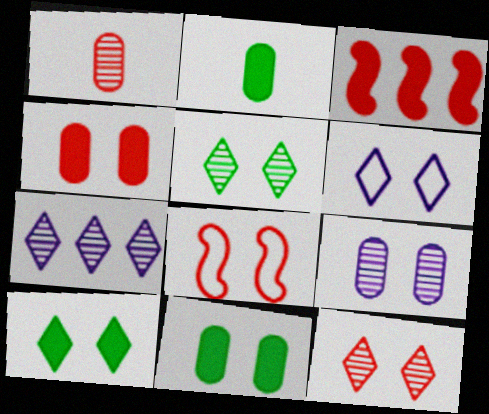[[2, 7, 8], 
[4, 8, 12], 
[6, 10, 12], 
[8, 9, 10]]